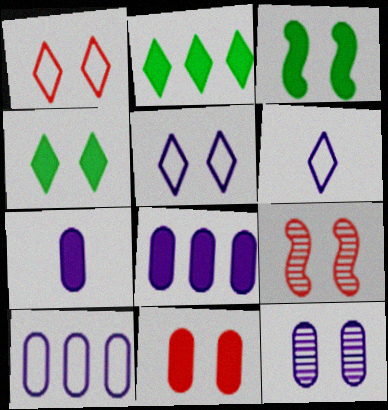[[1, 3, 12], 
[1, 9, 11], 
[7, 10, 12]]